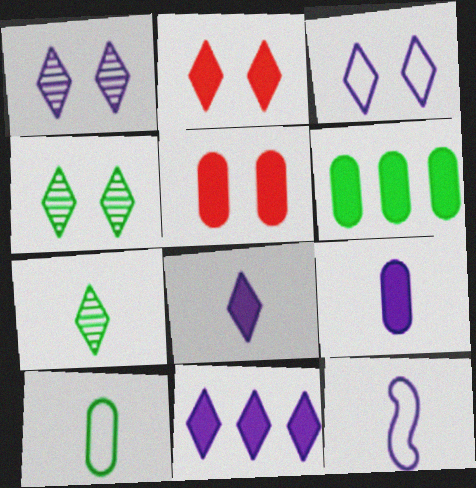[[2, 3, 4], 
[5, 6, 9]]